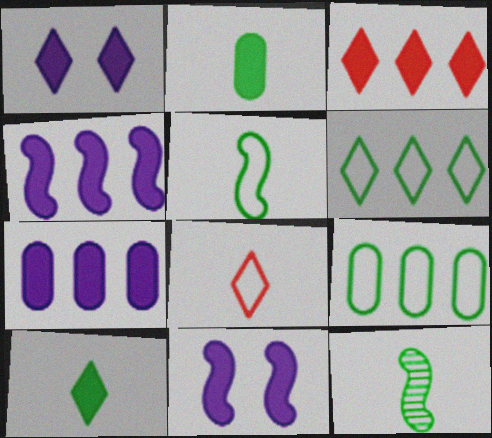[[1, 3, 10], 
[2, 3, 11]]